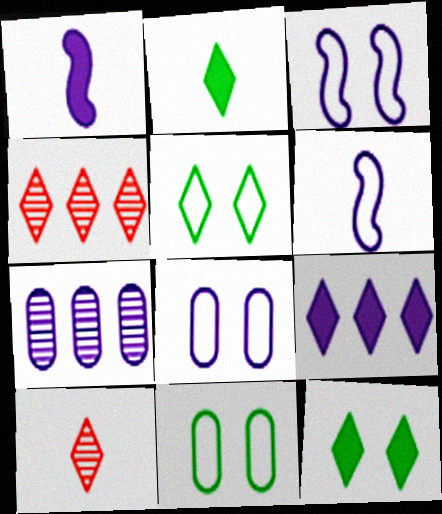[[1, 4, 11], 
[5, 9, 10]]